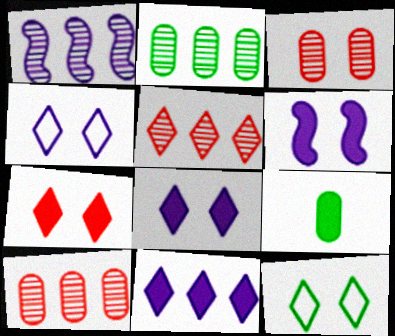[[1, 2, 5], 
[3, 6, 12]]